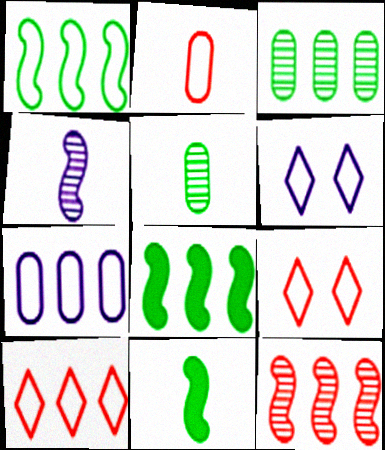[[1, 2, 6], 
[1, 7, 10]]